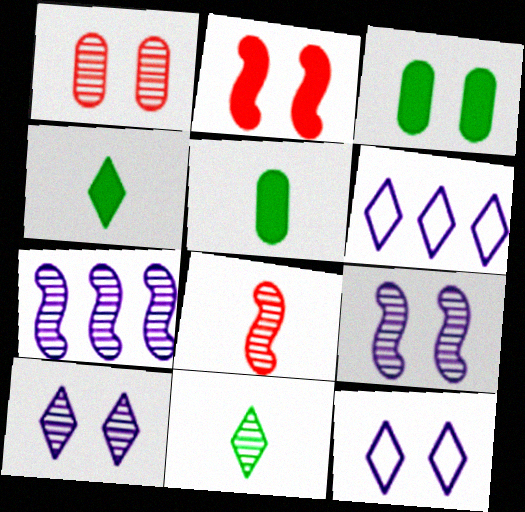[[1, 7, 11], 
[3, 6, 8]]